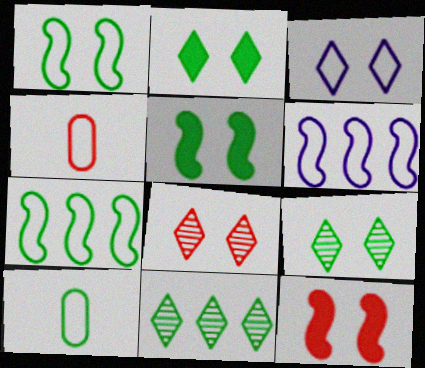[[2, 3, 8], 
[3, 4, 7], 
[5, 10, 11]]